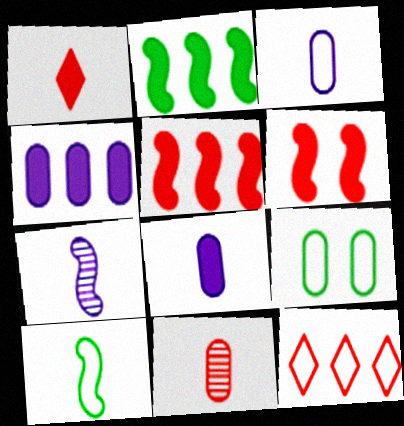[[4, 9, 11], 
[6, 11, 12]]